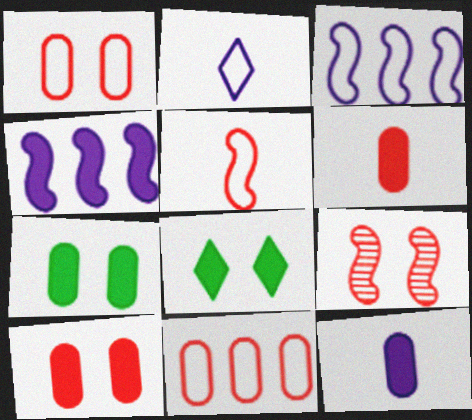[[4, 6, 8]]